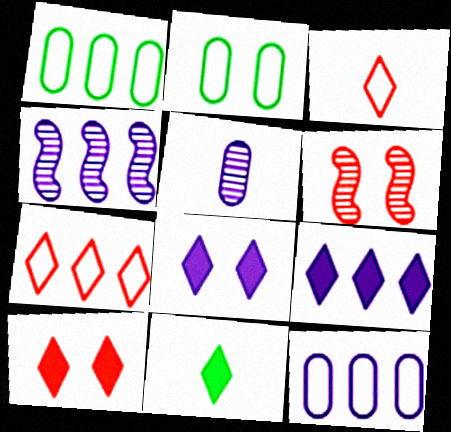[[2, 6, 8], 
[4, 9, 12], 
[6, 11, 12], 
[9, 10, 11]]